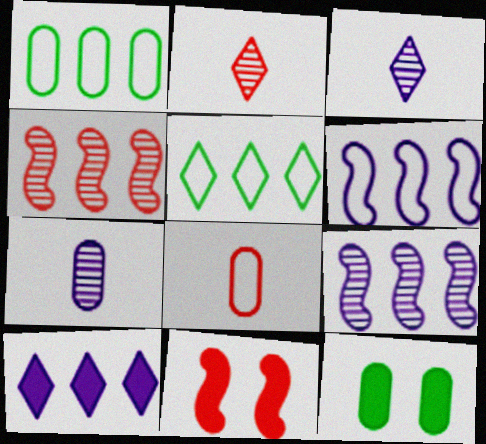[[1, 3, 11], 
[1, 4, 10], 
[2, 6, 12], 
[5, 7, 11]]